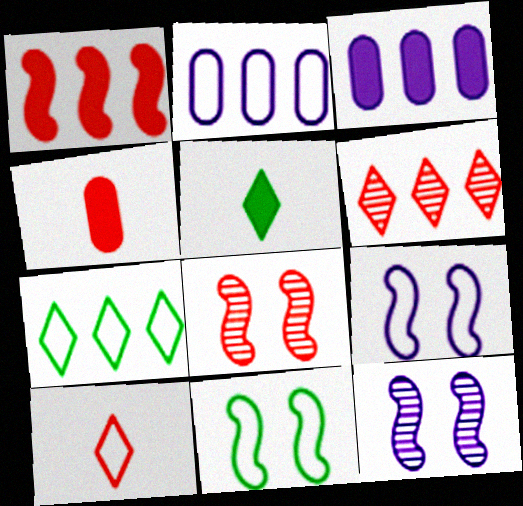[[2, 5, 8], 
[2, 10, 11], 
[4, 7, 12]]